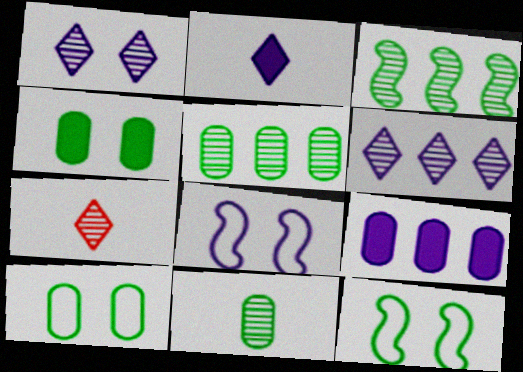[[7, 9, 12]]